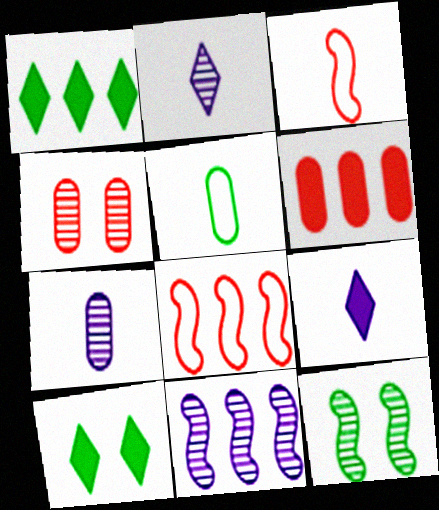[[1, 5, 12], 
[7, 8, 10]]